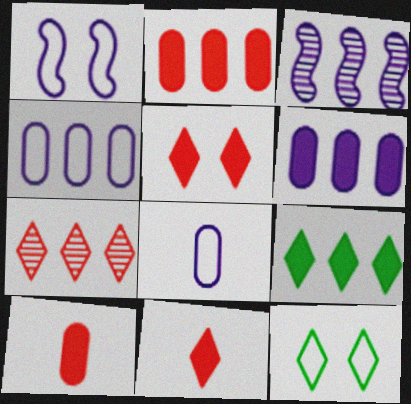[[3, 10, 12]]